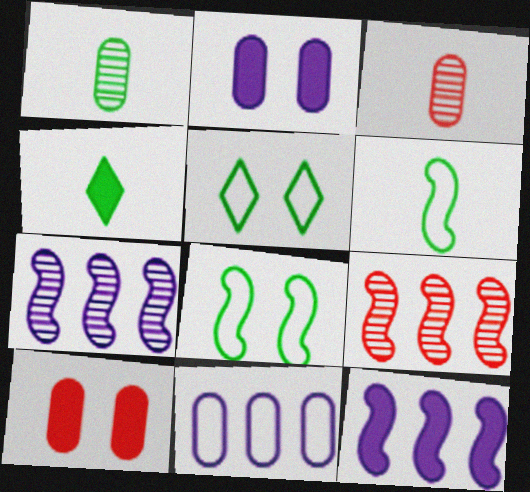[[1, 4, 6], 
[1, 10, 11], 
[3, 5, 12], 
[4, 10, 12]]